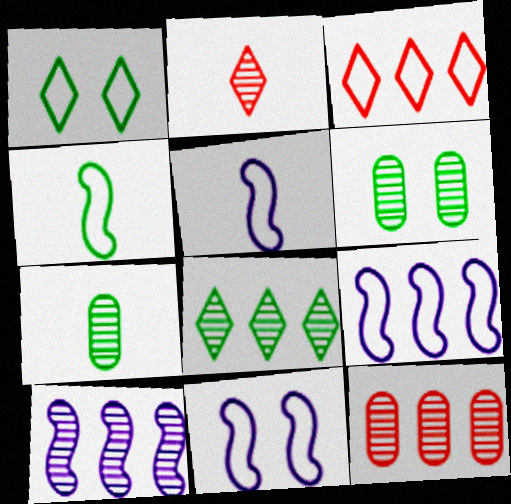[[2, 6, 10], 
[5, 9, 11], 
[8, 10, 12]]